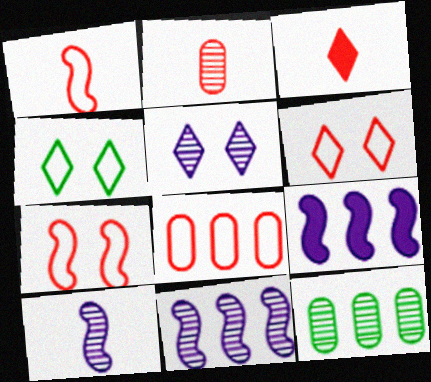[[1, 2, 3], 
[1, 6, 8], 
[2, 4, 9]]